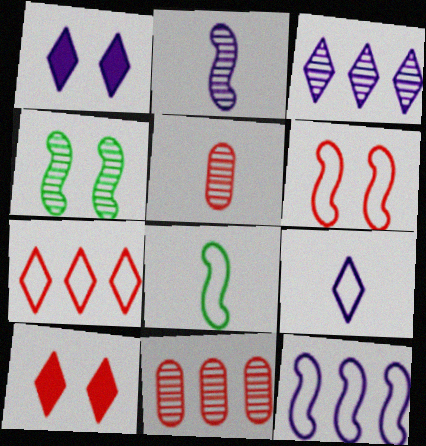[[1, 3, 9], 
[1, 8, 11], 
[3, 4, 5], 
[6, 8, 12]]